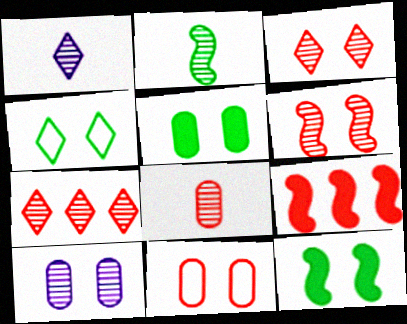[[1, 2, 8], 
[2, 7, 10], 
[5, 10, 11], 
[6, 7, 8]]